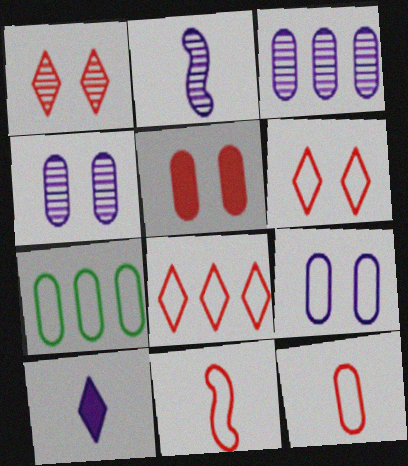[[7, 9, 12]]